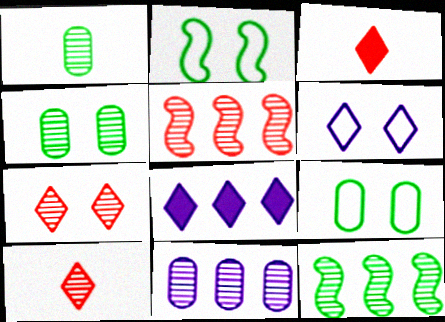[[2, 3, 11]]